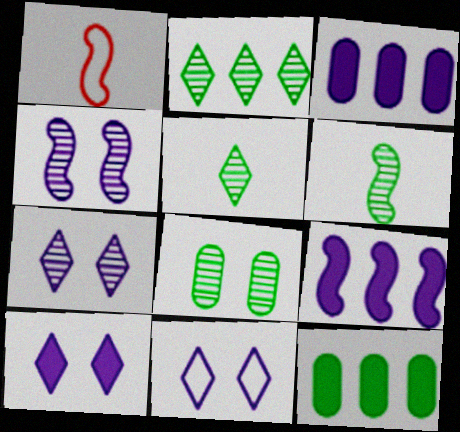[[1, 7, 12], 
[2, 6, 8], 
[7, 10, 11]]